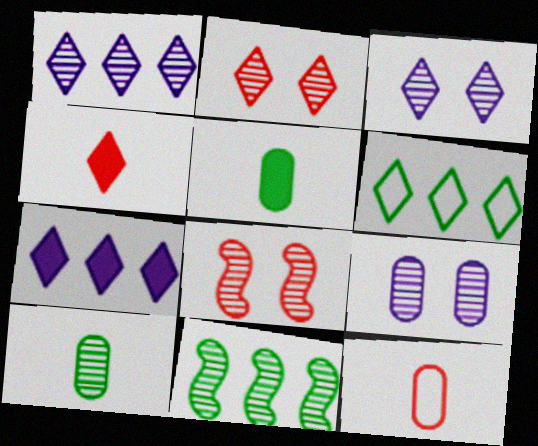[[1, 8, 10], 
[3, 4, 6]]